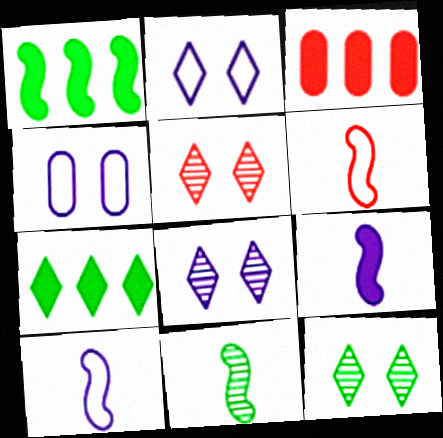[[2, 3, 11], 
[3, 5, 6], 
[3, 10, 12], 
[5, 8, 12], 
[6, 9, 11]]